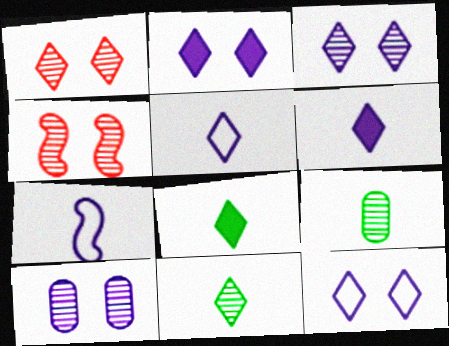[[2, 3, 12]]